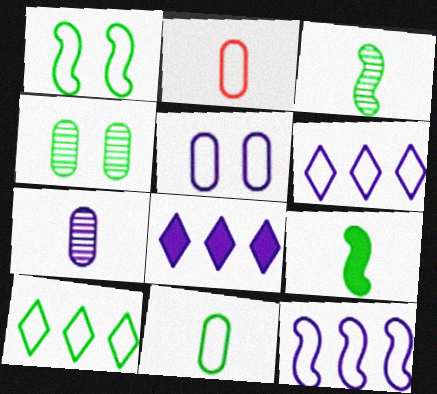[[1, 2, 6], 
[1, 10, 11], 
[4, 9, 10]]